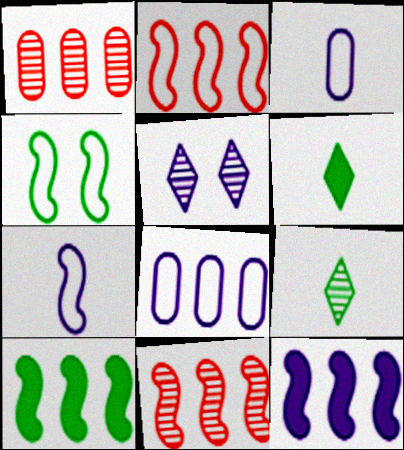[[2, 4, 7], 
[3, 5, 12]]